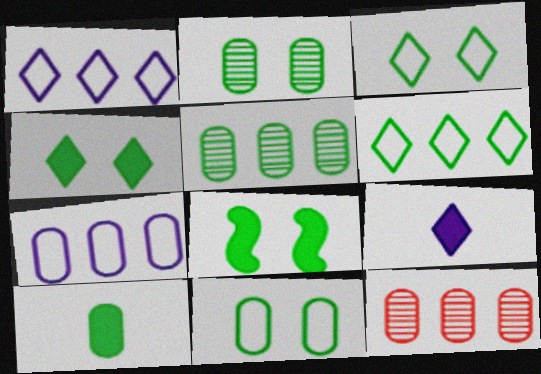[[2, 3, 8], 
[5, 10, 11]]